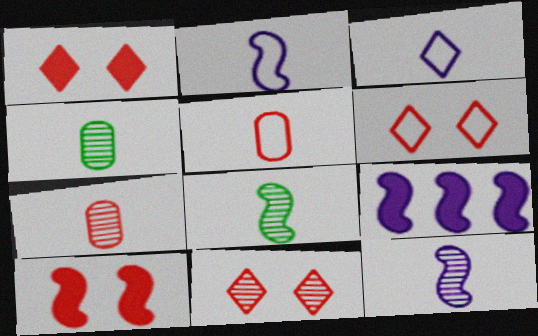[[1, 6, 11], 
[4, 6, 9]]